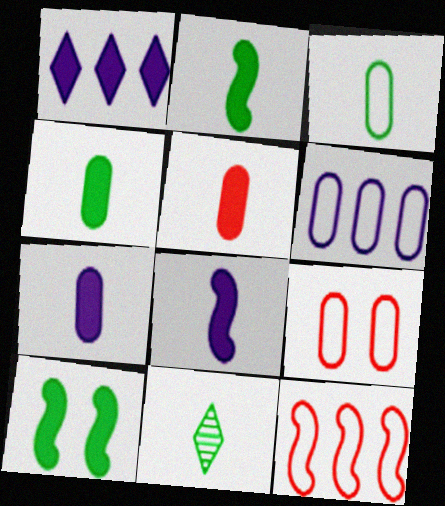[[1, 5, 10], 
[2, 3, 11], 
[3, 6, 9], 
[4, 5, 7]]